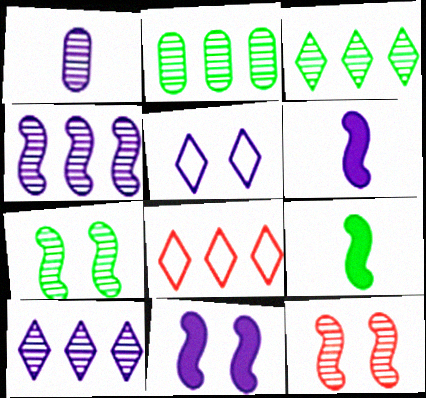[[1, 3, 12]]